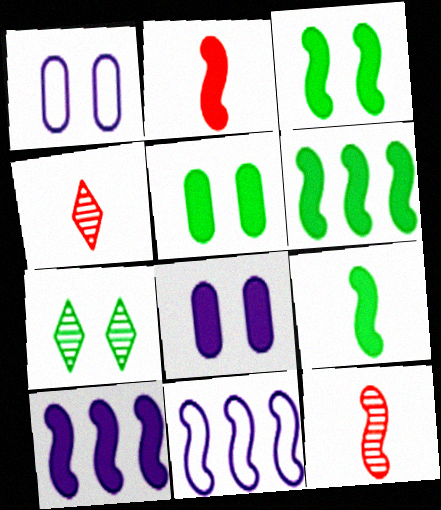[[1, 4, 6], 
[2, 3, 10], 
[3, 6, 9], 
[3, 11, 12], 
[4, 5, 11]]